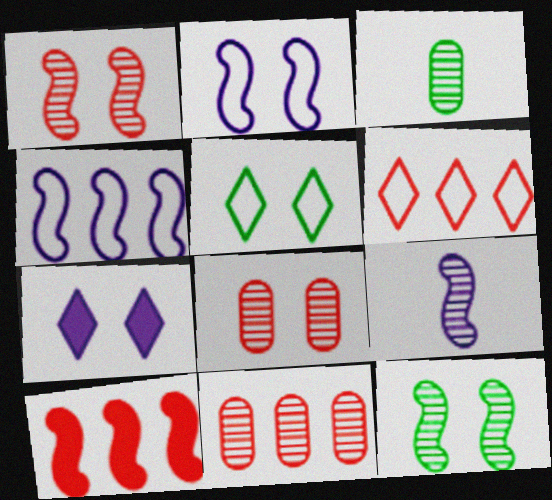[[6, 10, 11]]